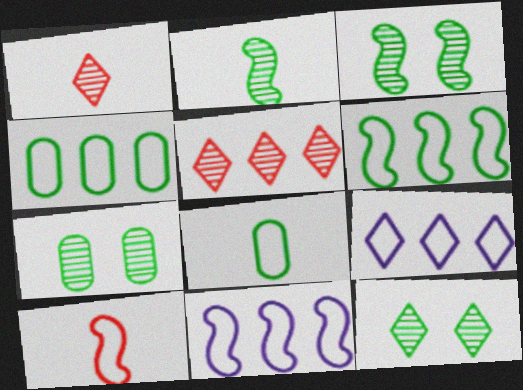[[3, 7, 12]]